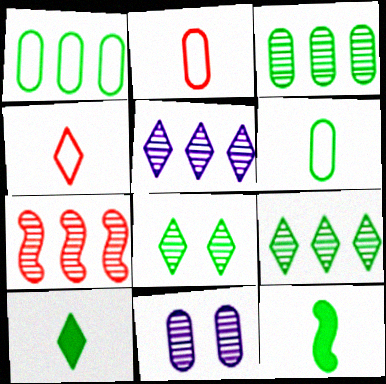[[1, 8, 12], 
[3, 5, 7]]